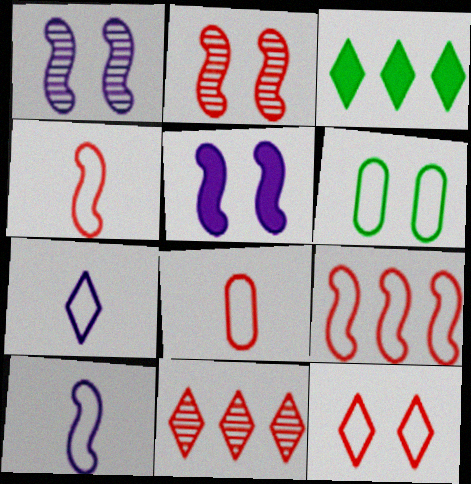[[1, 3, 8], 
[6, 7, 9], 
[8, 9, 12]]